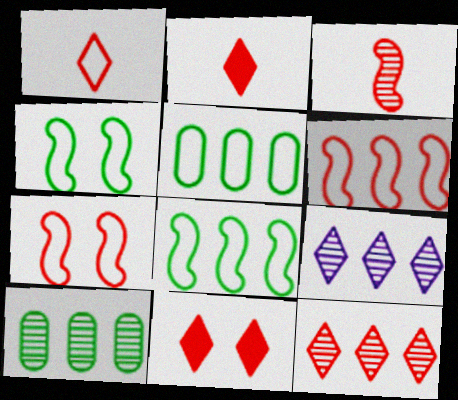[[1, 11, 12]]